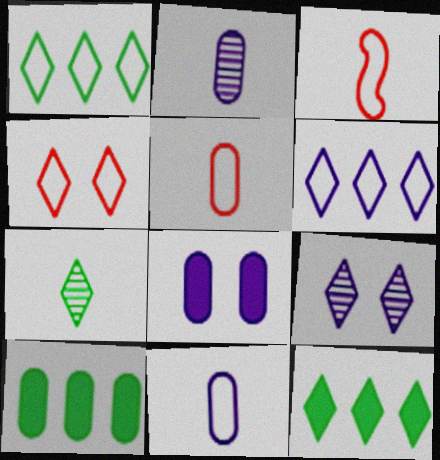[[3, 9, 10]]